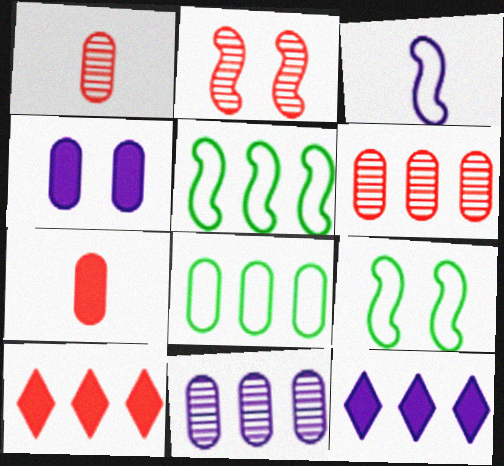[[1, 4, 8], 
[1, 9, 12], 
[5, 6, 12], 
[5, 10, 11]]